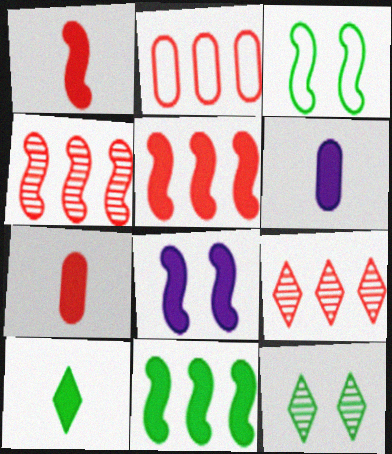[[1, 6, 10], 
[1, 8, 11], 
[2, 5, 9], 
[3, 6, 9]]